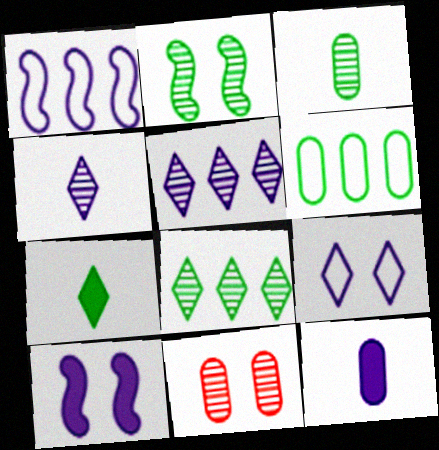[[1, 7, 11], 
[2, 3, 8], 
[2, 6, 7], 
[6, 11, 12]]